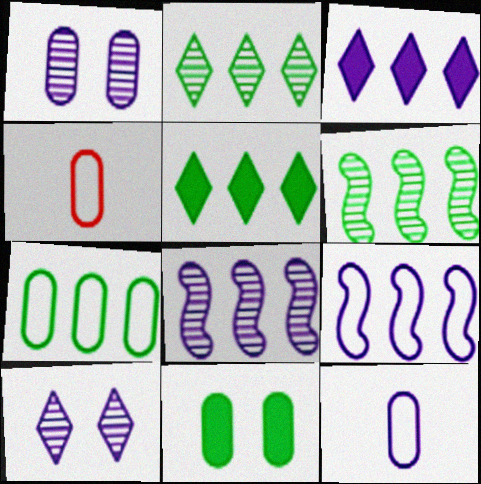[[5, 6, 7]]